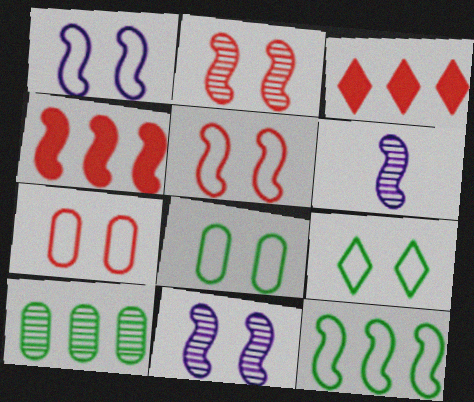[[1, 7, 9], 
[3, 6, 8]]